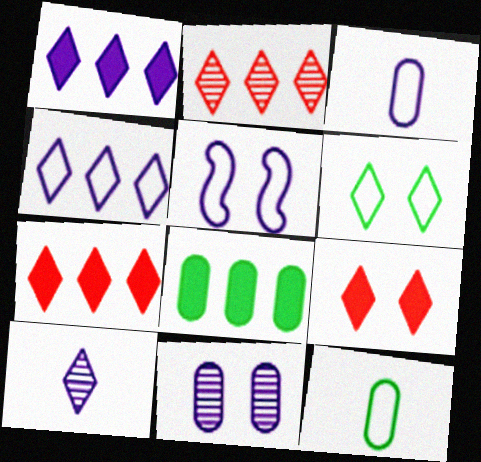[[3, 4, 5], 
[6, 7, 10]]